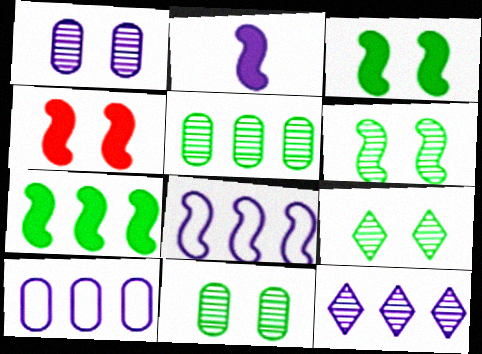[[2, 4, 7], 
[6, 9, 11]]